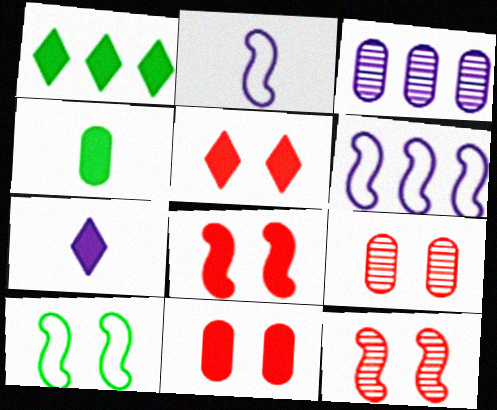[[1, 2, 9], 
[1, 5, 7], 
[5, 8, 11]]